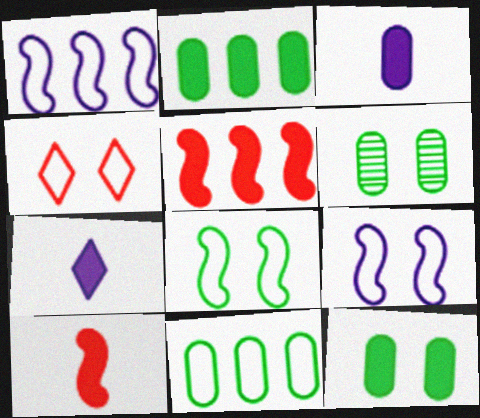[[5, 7, 12]]